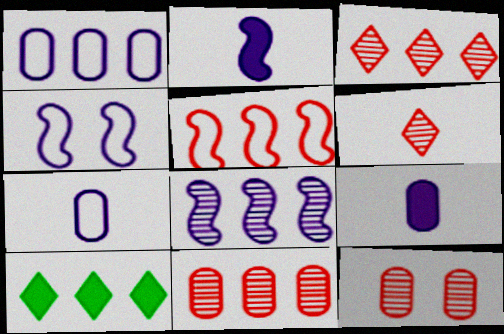[[2, 4, 8]]